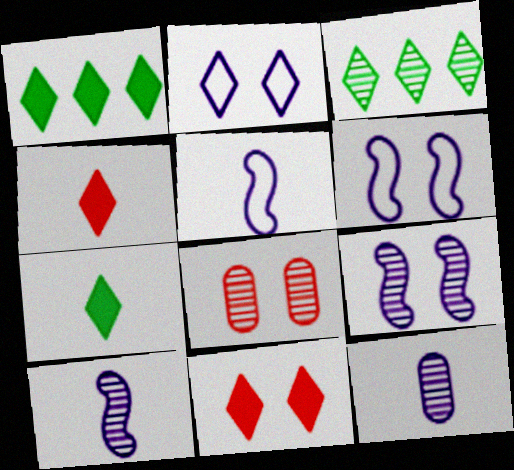[[1, 5, 8], 
[2, 3, 4], 
[3, 8, 10]]